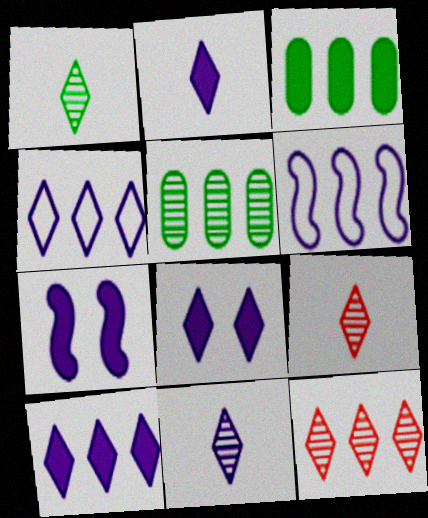[[1, 9, 11], 
[2, 8, 10], 
[3, 6, 12], 
[4, 8, 11]]